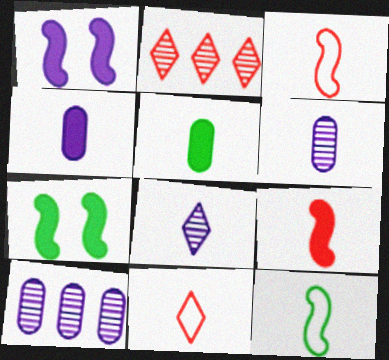[[3, 5, 8], 
[7, 10, 11]]